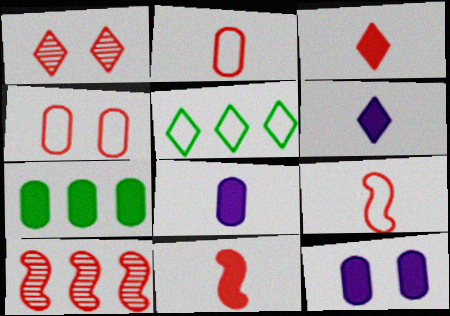[[1, 5, 6], 
[3, 4, 10]]